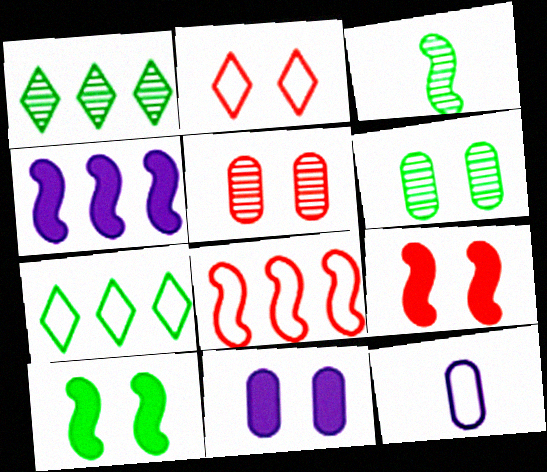[[1, 3, 6], 
[1, 9, 12], 
[2, 5, 9]]